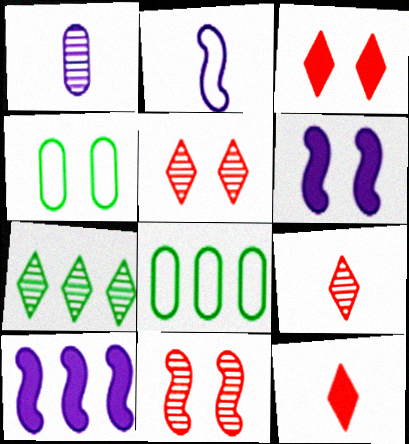[[1, 7, 11], 
[4, 5, 6], 
[4, 9, 10], 
[6, 8, 9]]